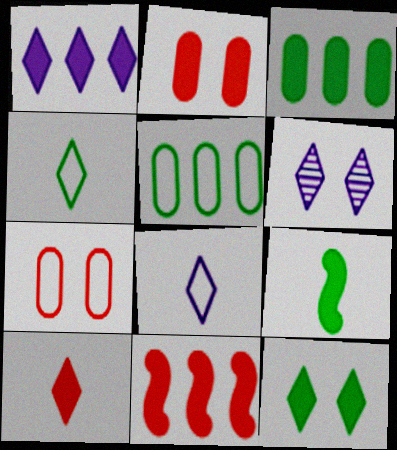[[1, 2, 9], 
[1, 3, 11], 
[1, 6, 8], 
[1, 10, 12], 
[2, 10, 11], 
[3, 9, 12]]